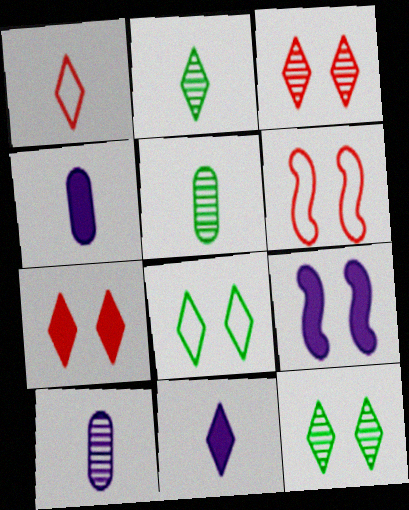[[1, 2, 11]]